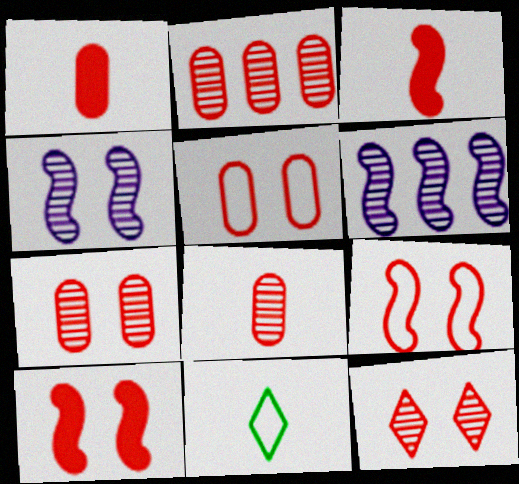[[1, 2, 5], 
[2, 7, 8], 
[5, 10, 12]]